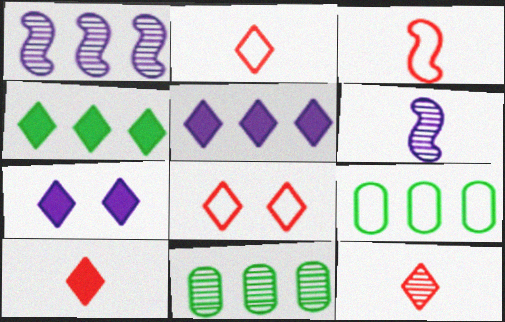[[2, 10, 12], 
[3, 7, 11], 
[4, 7, 10]]